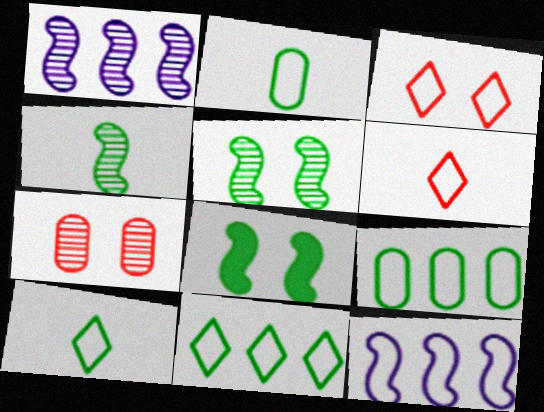[[2, 3, 12]]